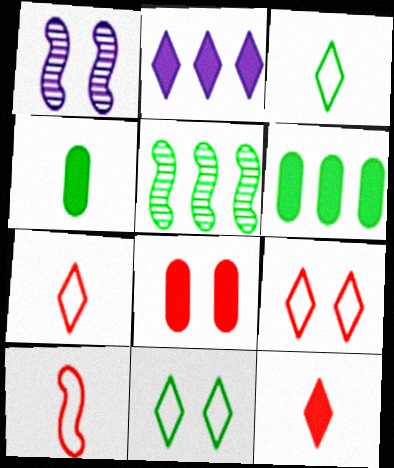[[1, 6, 7], 
[1, 8, 11], 
[4, 5, 11]]